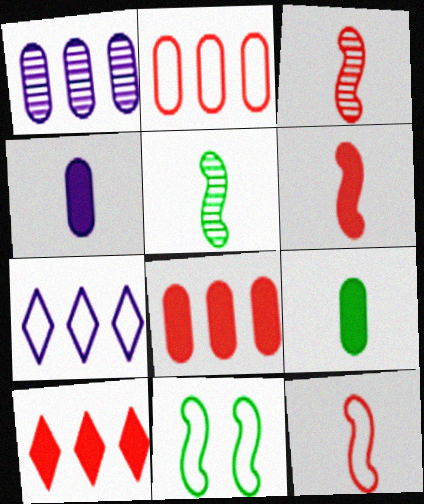[[3, 6, 12]]